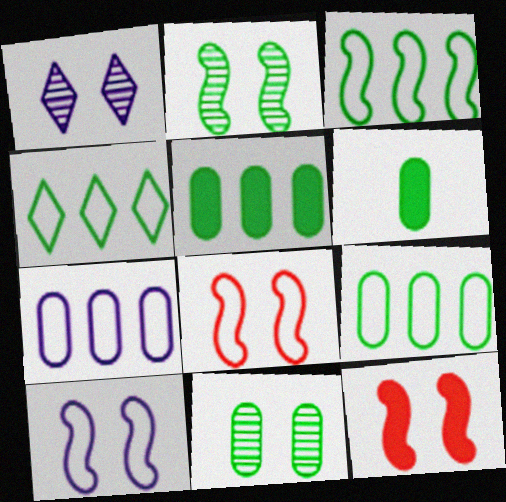[[2, 4, 6], 
[2, 10, 12], 
[3, 4, 9], 
[6, 9, 11]]